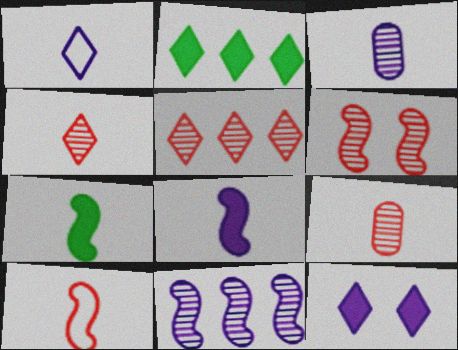[[1, 3, 8], 
[1, 7, 9], 
[5, 6, 9]]